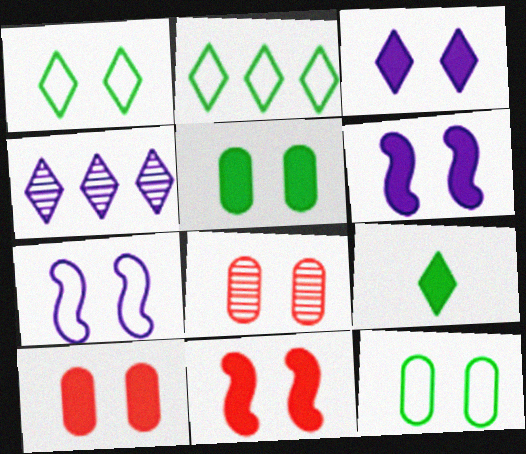[[1, 6, 8], 
[3, 5, 11]]